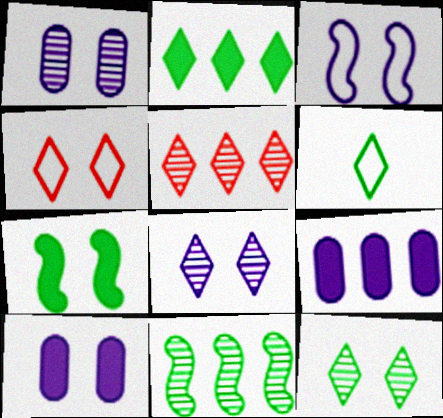[[1, 4, 7], 
[2, 6, 12], 
[3, 8, 10]]